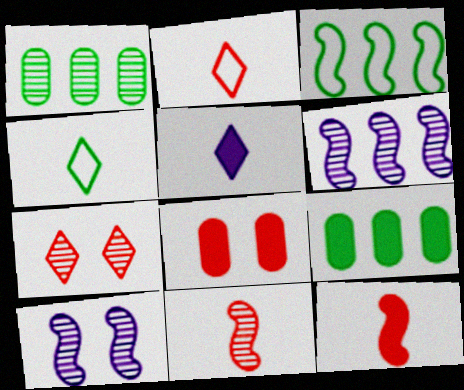[[2, 9, 10], 
[3, 10, 12], 
[4, 6, 8]]